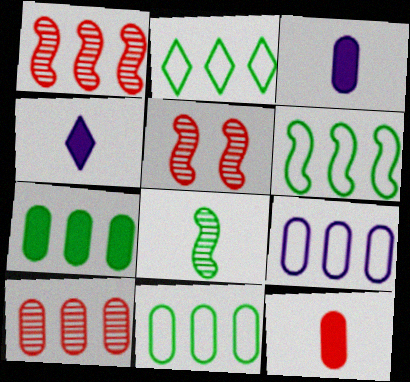[[2, 3, 5], 
[2, 6, 11], 
[4, 5, 11], 
[7, 9, 10]]